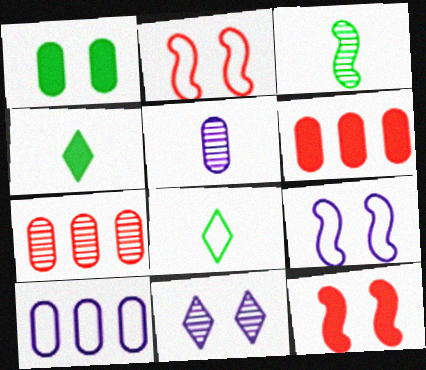[[1, 2, 11], 
[2, 8, 10], 
[3, 7, 11], 
[4, 7, 9]]